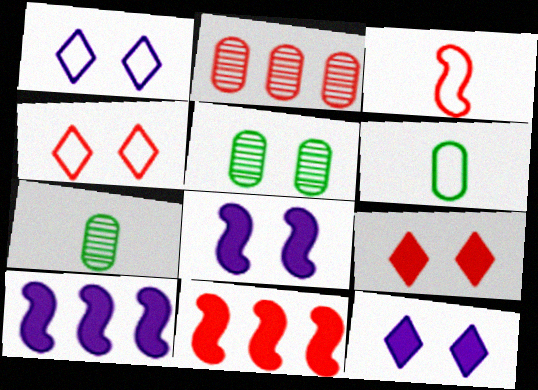[[1, 7, 11], 
[2, 3, 9], 
[4, 5, 8], 
[4, 7, 10]]